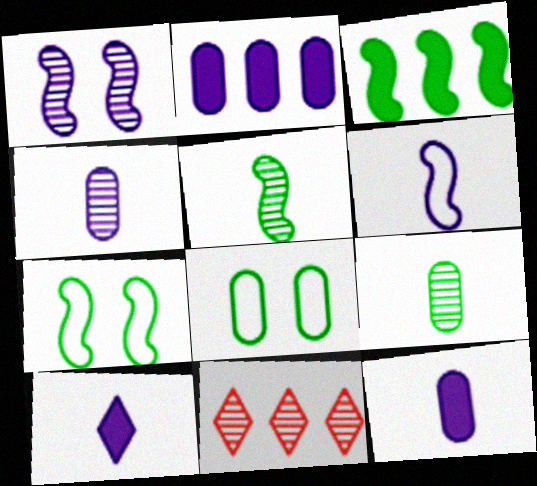[[1, 9, 11], 
[3, 5, 7], 
[4, 6, 10], 
[7, 11, 12]]